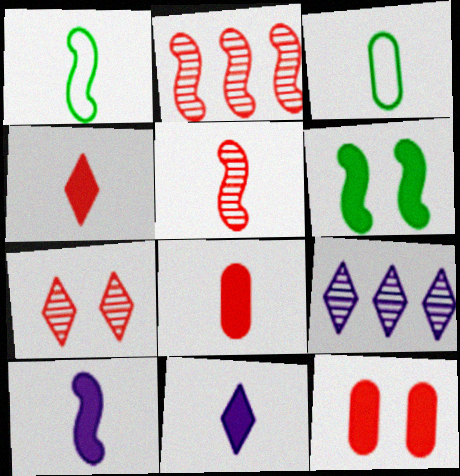[[1, 5, 10], 
[1, 9, 12], 
[3, 5, 11]]